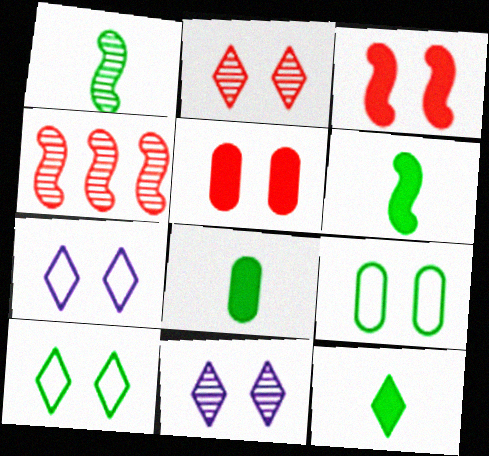[[3, 9, 11], 
[4, 7, 8], 
[6, 8, 12]]